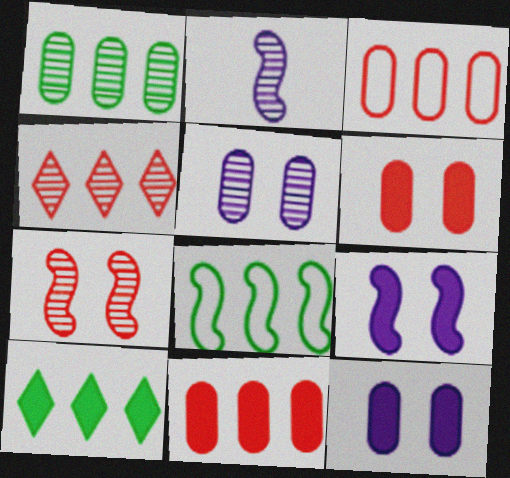[[1, 8, 10]]